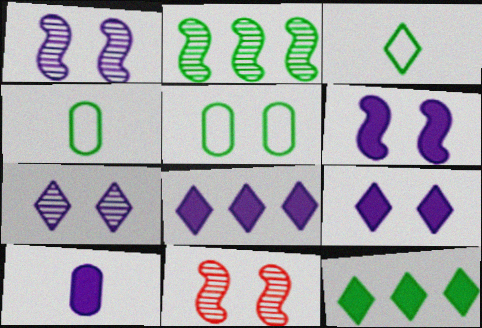[[4, 8, 11], 
[5, 9, 11], 
[6, 8, 10]]